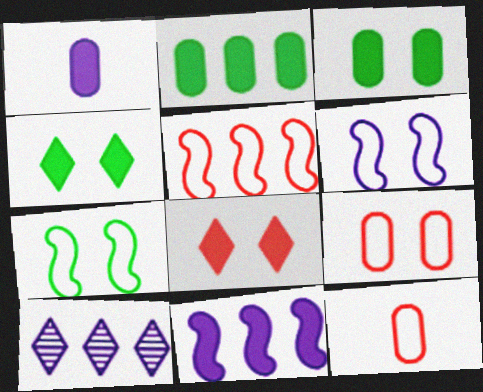[[1, 6, 10], 
[2, 5, 10]]